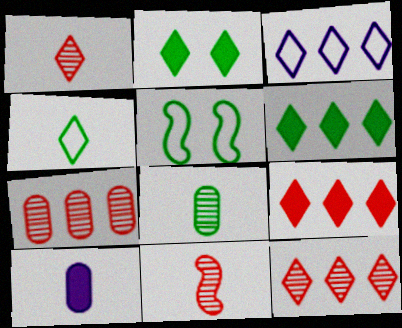[[1, 2, 3], 
[3, 6, 12], 
[4, 10, 11], 
[5, 6, 8], 
[5, 10, 12]]